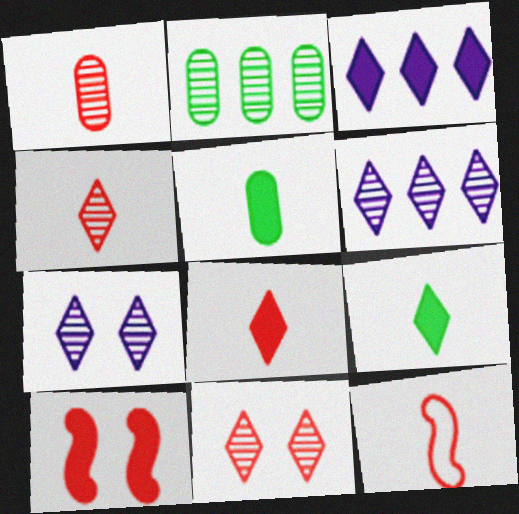[[1, 8, 12], 
[3, 5, 10]]